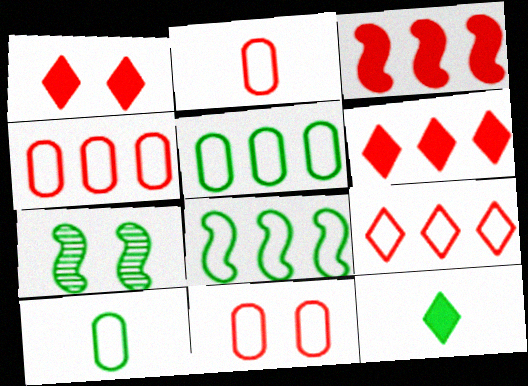[[2, 4, 11], 
[5, 7, 12]]